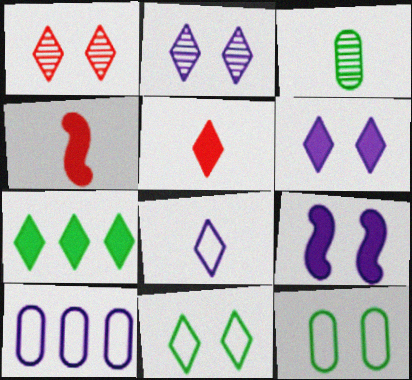[[1, 6, 11], 
[1, 7, 8], 
[1, 9, 12], 
[3, 4, 8], 
[5, 6, 7]]